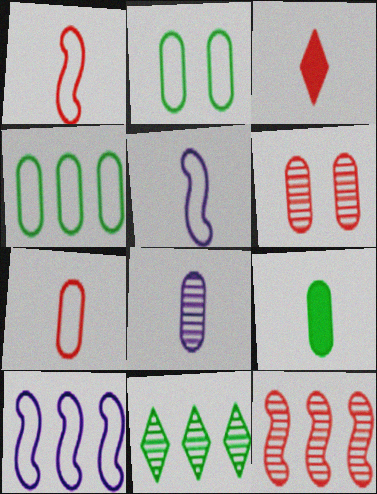[[7, 8, 9]]